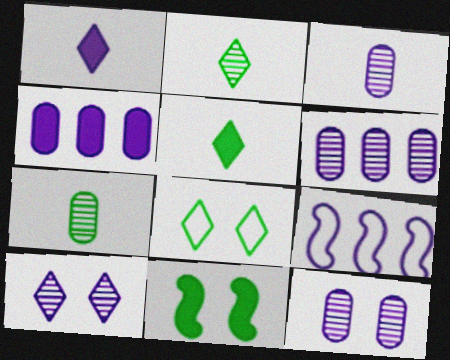[[1, 9, 12], 
[3, 6, 12]]